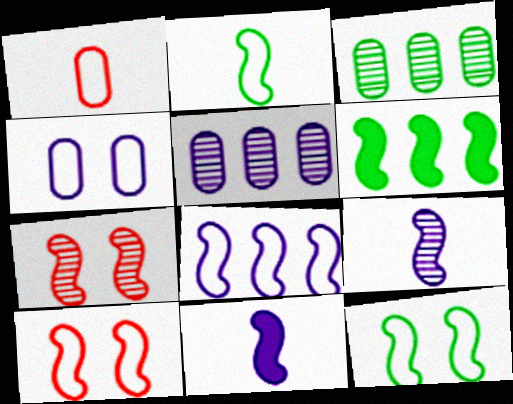[[2, 8, 10], 
[6, 9, 10]]